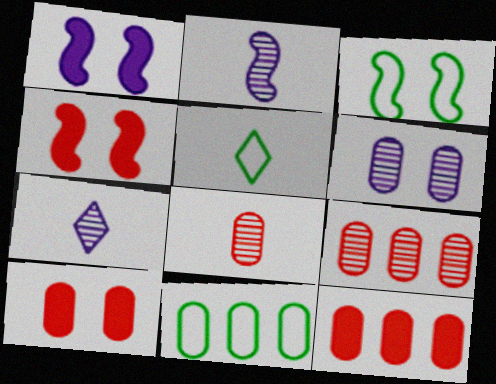[[1, 5, 9], 
[3, 5, 11], 
[3, 7, 12], 
[4, 7, 11]]